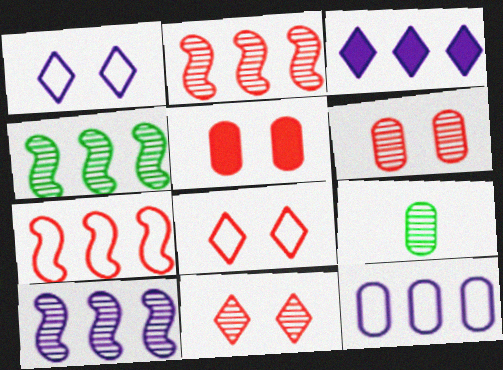[[2, 4, 10], 
[3, 10, 12], 
[5, 9, 12], 
[9, 10, 11]]